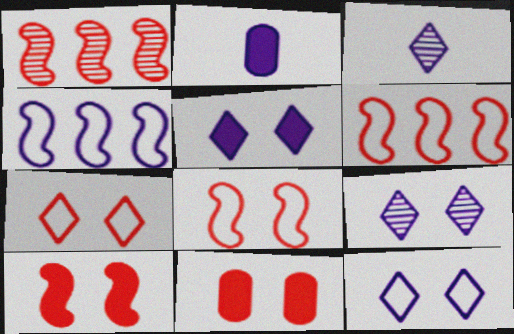[[2, 4, 9], 
[5, 9, 12]]